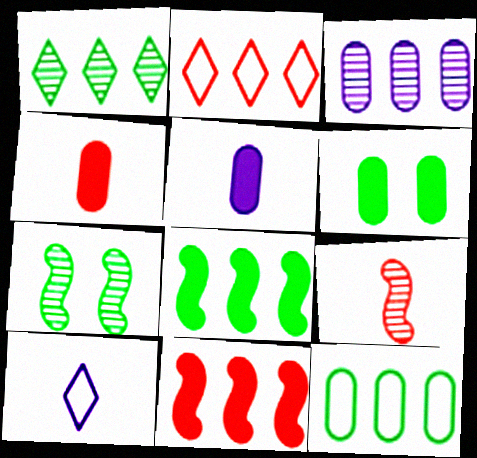[[1, 8, 12], 
[2, 3, 8], 
[2, 5, 7]]